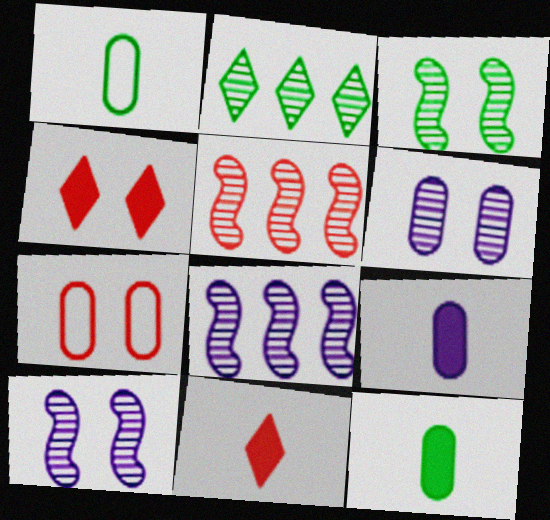[[1, 4, 8], 
[5, 7, 11]]